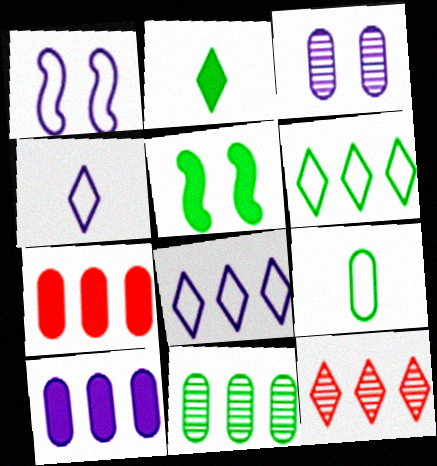[[3, 7, 9]]